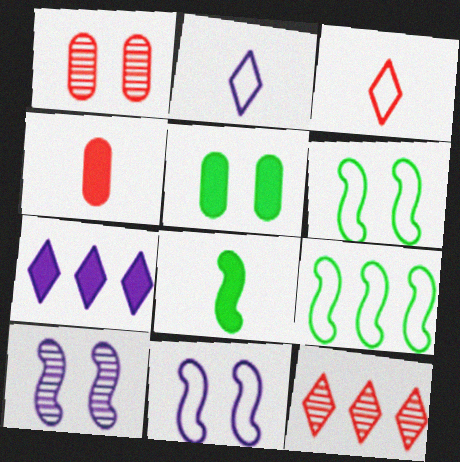[]